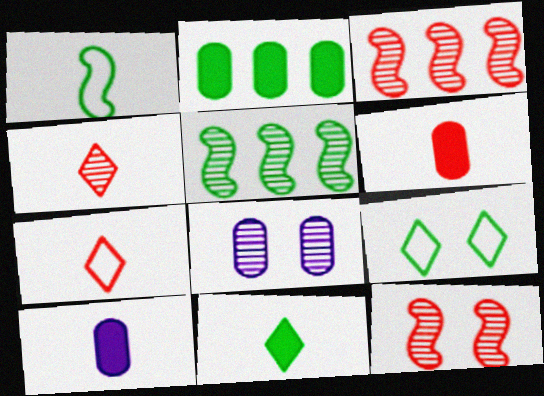[[1, 4, 10], 
[3, 9, 10], 
[4, 5, 8]]